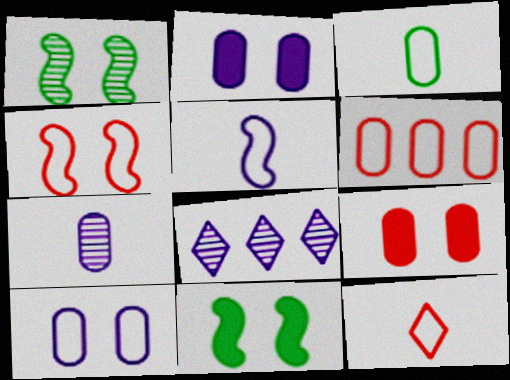[[2, 5, 8], 
[3, 5, 12], 
[3, 6, 10], 
[4, 6, 12]]